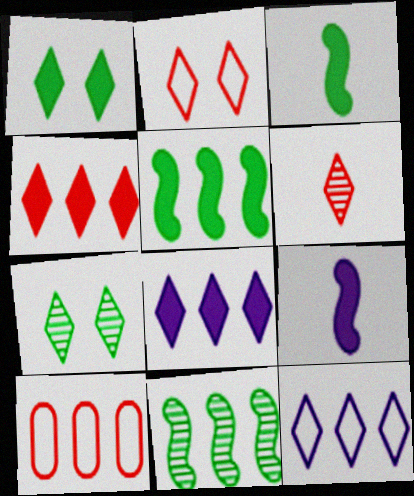[[1, 6, 12], 
[2, 4, 6], 
[7, 9, 10], 
[8, 10, 11]]